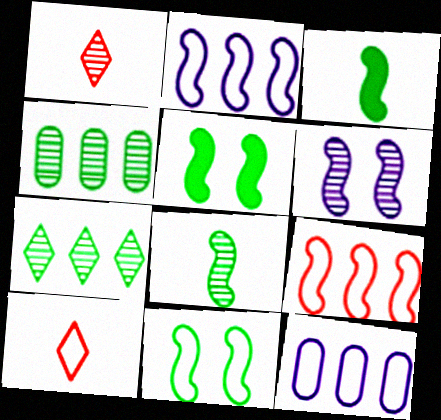[[1, 4, 6], 
[1, 5, 12], 
[3, 6, 9], 
[10, 11, 12]]